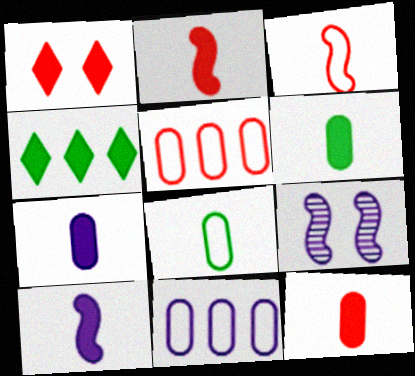[[6, 7, 12]]